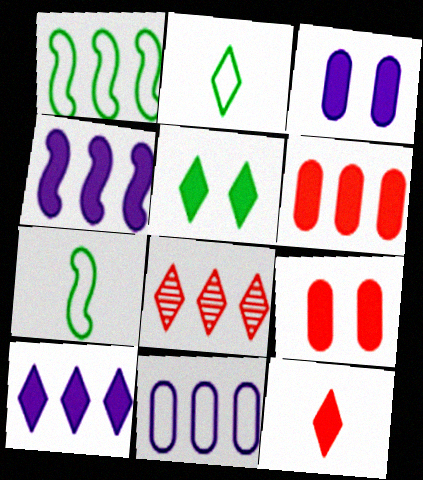[[3, 7, 8], 
[5, 10, 12]]